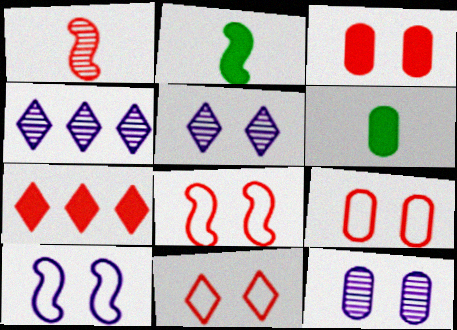[[1, 7, 9], 
[2, 4, 9], 
[4, 6, 8], 
[8, 9, 11]]